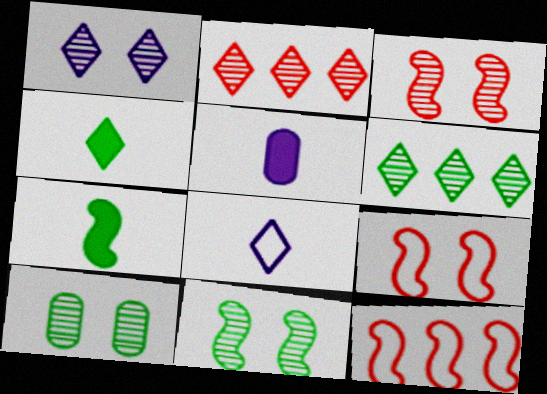[[1, 3, 10], 
[5, 6, 9]]